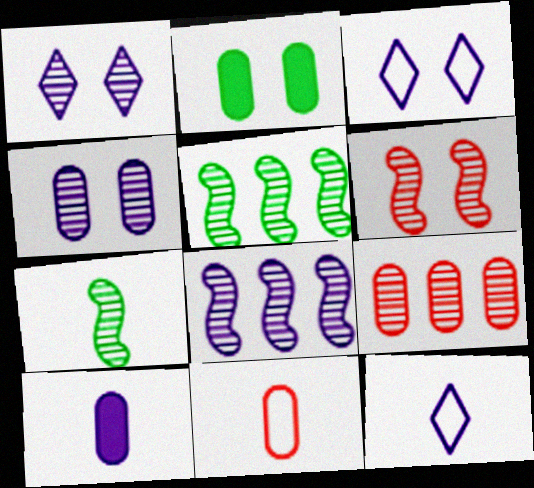[[1, 7, 9], 
[2, 3, 6], 
[3, 8, 10], 
[6, 7, 8]]